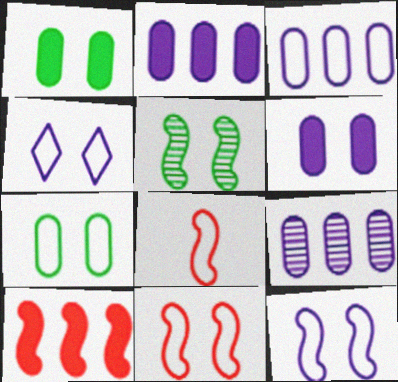[[2, 3, 9], 
[4, 7, 11]]